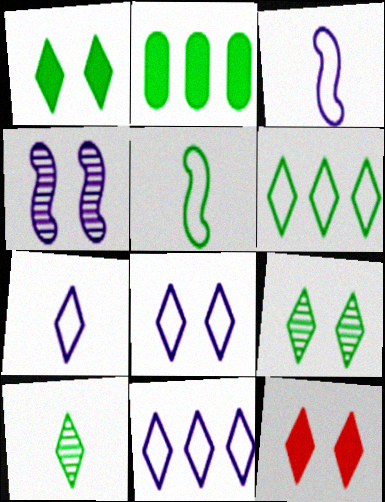[[1, 6, 10], 
[2, 5, 9], 
[7, 8, 11], 
[8, 9, 12], 
[10, 11, 12]]